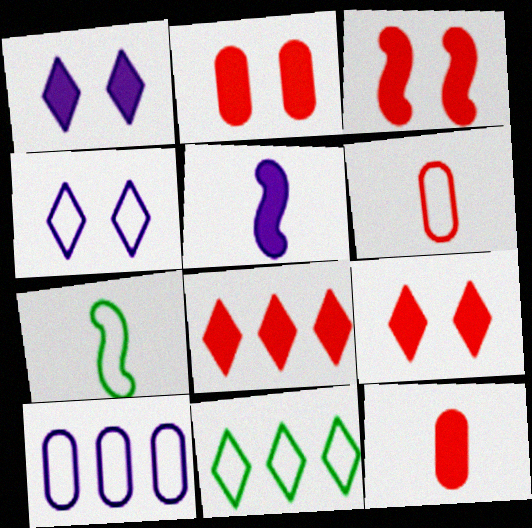[[2, 3, 9], 
[3, 8, 12]]